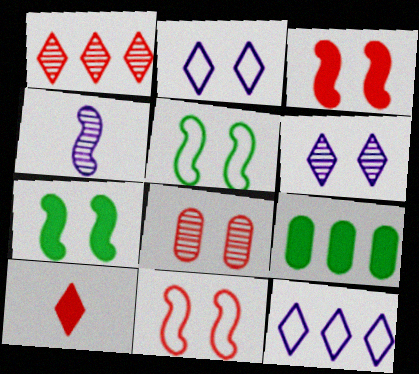[[2, 7, 8]]